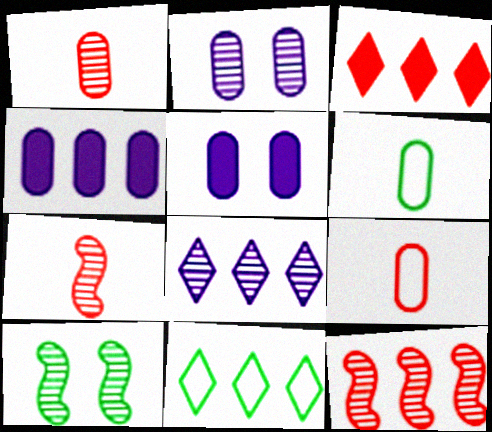[[1, 8, 10], 
[3, 8, 11], 
[4, 11, 12], 
[5, 7, 11]]